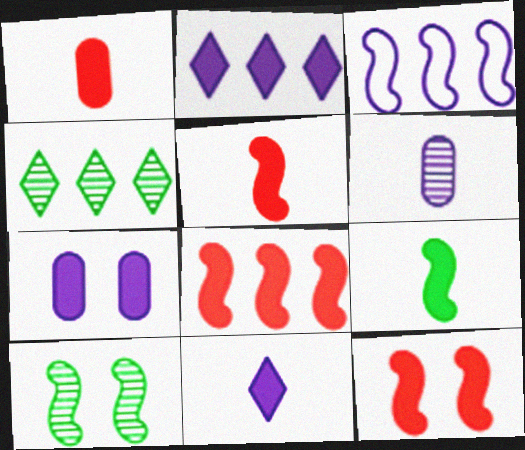[[1, 9, 11], 
[3, 5, 10], 
[5, 8, 12]]